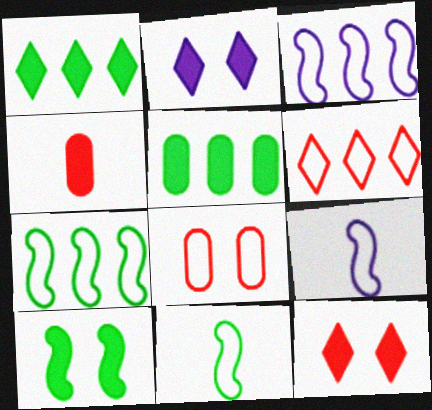[]